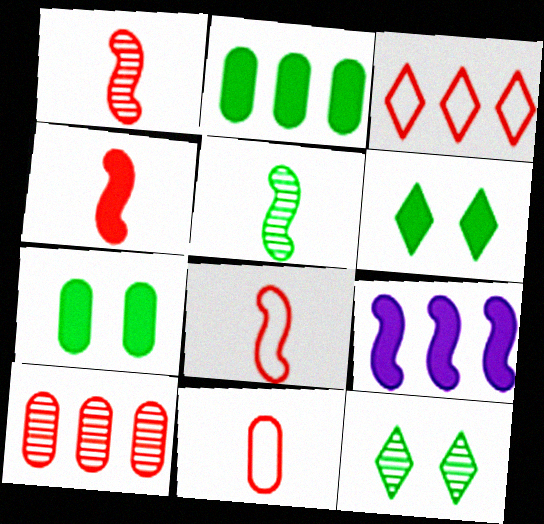[[1, 4, 8], 
[9, 11, 12]]